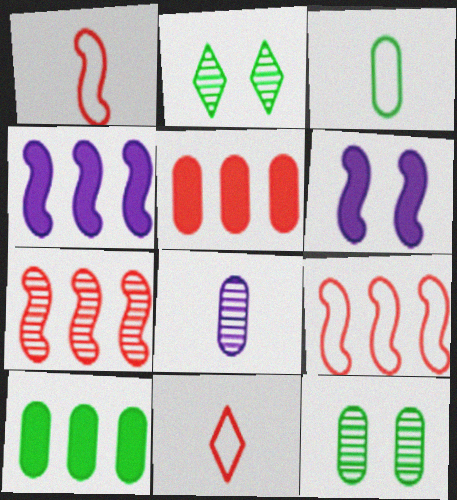[[2, 7, 8], 
[3, 10, 12], 
[4, 11, 12]]